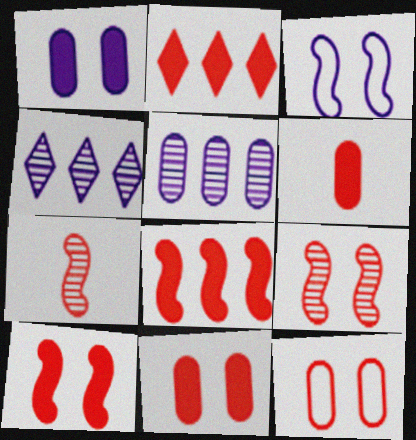[[2, 6, 10], 
[2, 7, 12]]